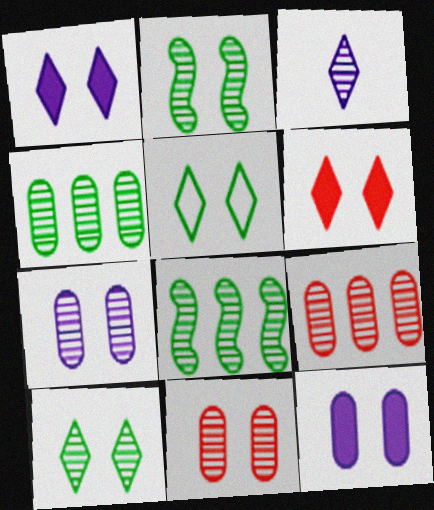[[2, 3, 9], 
[3, 8, 11]]